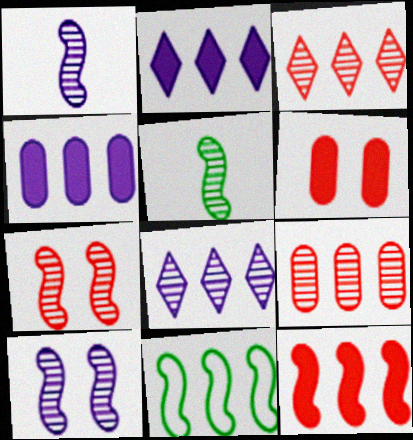[[2, 9, 11], 
[3, 4, 11]]